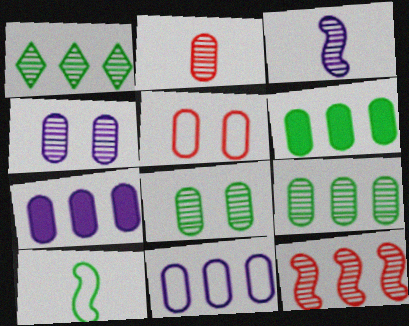[[2, 4, 9]]